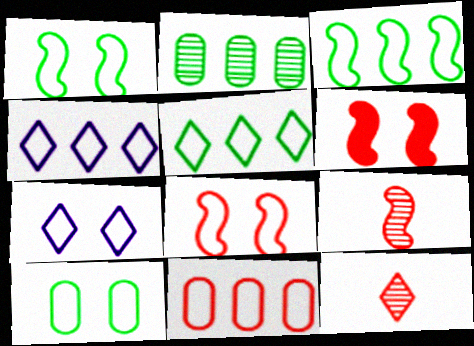[[3, 4, 11], 
[6, 11, 12], 
[7, 8, 10]]